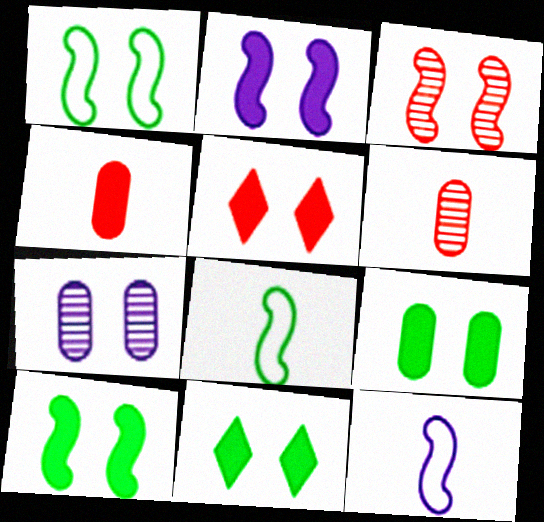[[1, 2, 3], 
[1, 5, 7], 
[2, 5, 9], 
[9, 10, 11]]